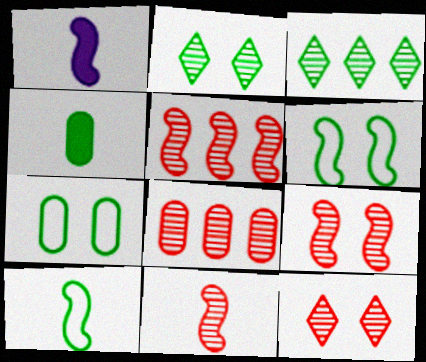[[1, 5, 6], 
[1, 10, 11], 
[3, 4, 6], 
[5, 9, 11], 
[8, 11, 12]]